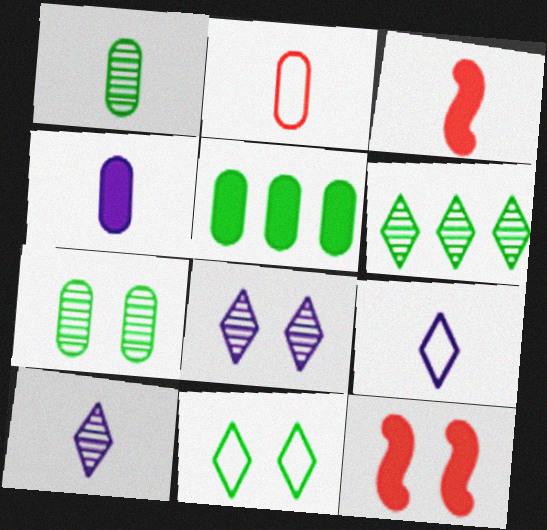[[1, 2, 4], 
[1, 3, 9]]